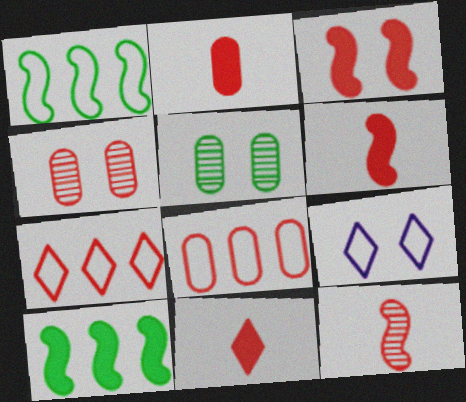[[2, 4, 8], 
[2, 6, 11], 
[3, 5, 9], 
[4, 6, 7]]